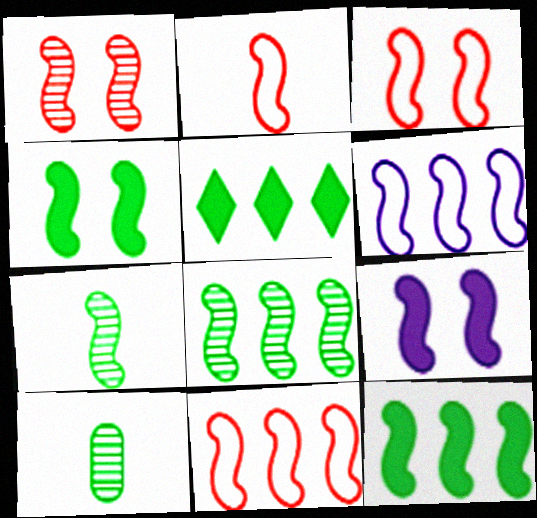[[2, 3, 11], 
[2, 8, 9], 
[7, 9, 11]]